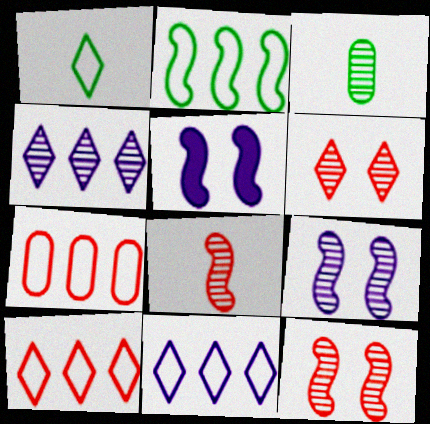[[2, 5, 8], 
[2, 7, 11], 
[3, 4, 12], 
[3, 5, 10]]